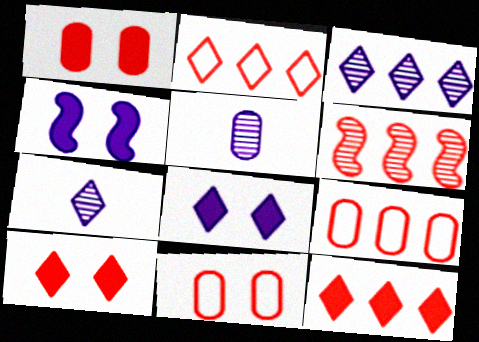[[6, 9, 12]]